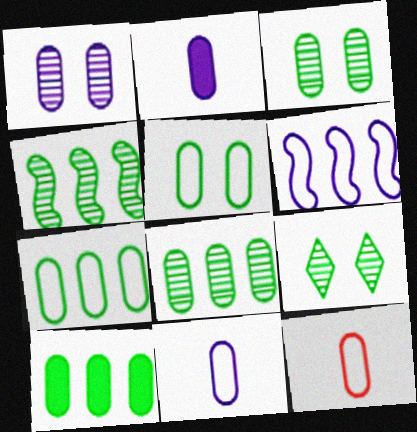[[1, 10, 12], 
[7, 8, 10]]